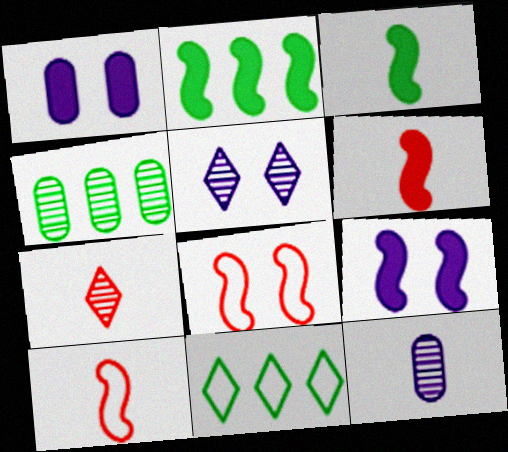[[2, 4, 11], 
[2, 6, 9]]